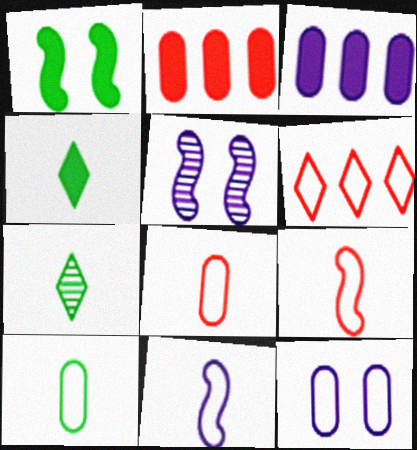[]